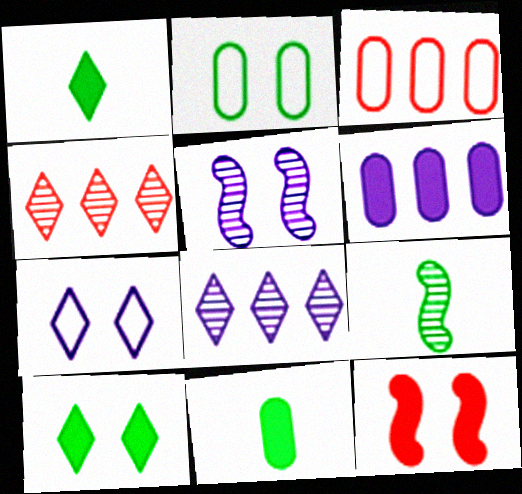[[1, 3, 5], 
[1, 4, 7], 
[1, 6, 12]]